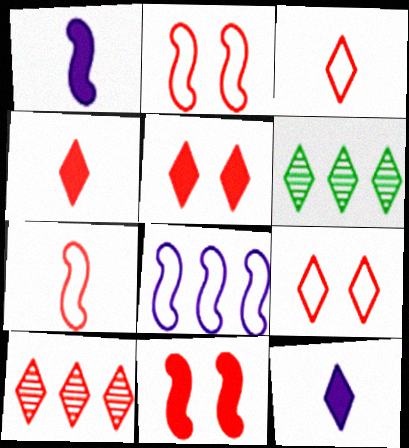[[3, 5, 10], 
[4, 9, 10], 
[6, 9, 12]]